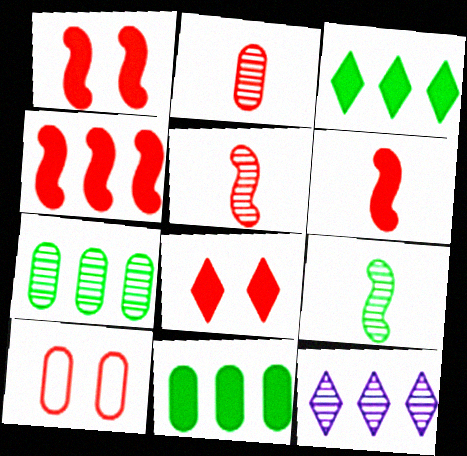[[1, 4, 6]]